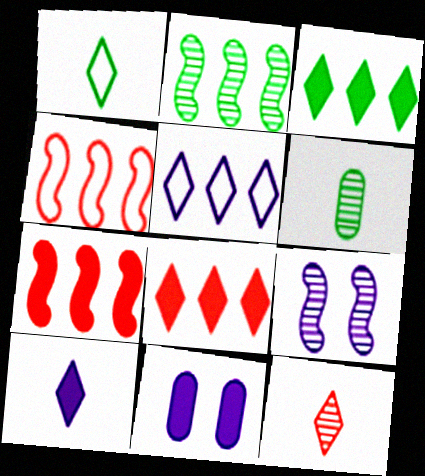[[1, 10, 12]]